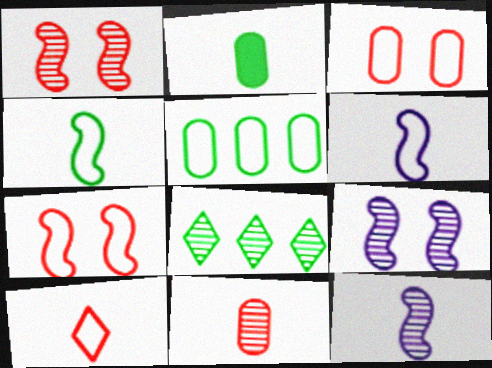[[2, 10, 12], 
[8, 9, 11]]